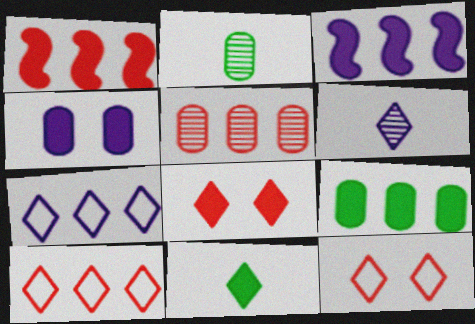[[1, 4, 11], 
[1, 5, 10], 
[2, 3, 12]]